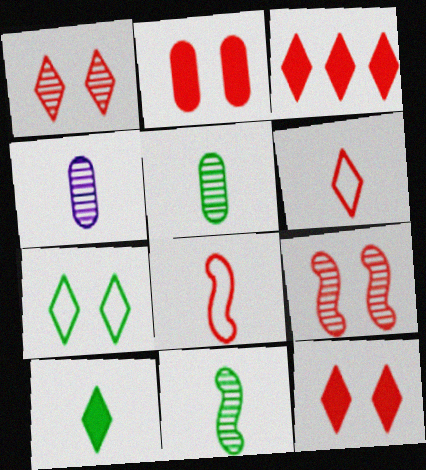[[1, 3, 6], 
[4, 8, 10]]